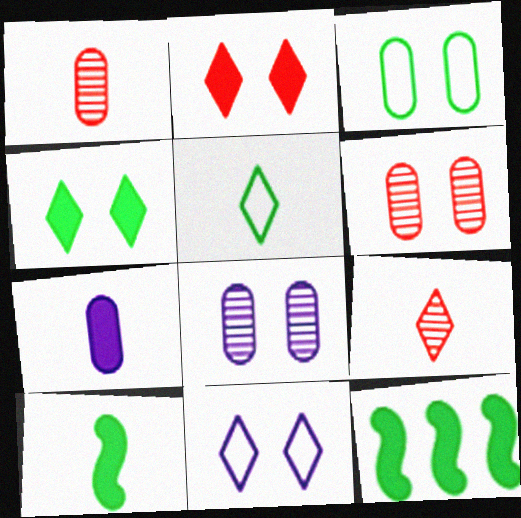[[1, 11, 12], 
[2, 7, 12]]